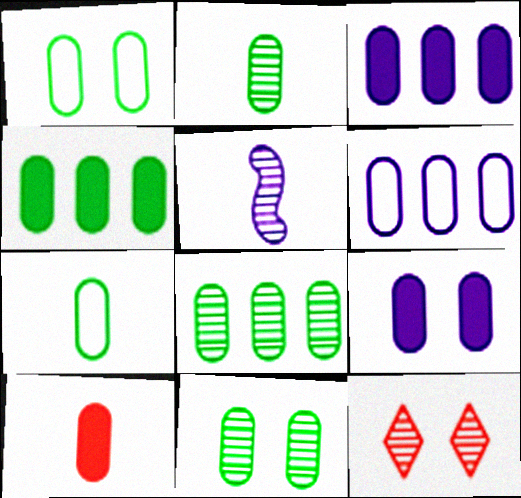[[1, 2, 4], 
[2, 8, 11], 
[4, 7, 11], 
[4, 9, 10], 
[5, 8, 12], 
[6, 10, 11]]